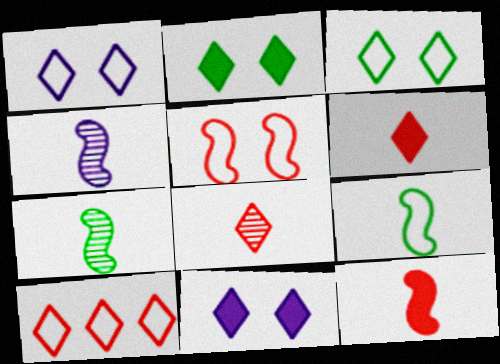[[4, 9, 12]]